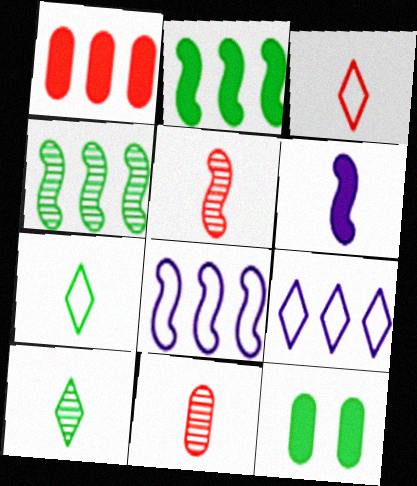[[1, 4, 9], 
[4, 7, 12], 
[5, 9, 12], 
[6, 7, 11]]